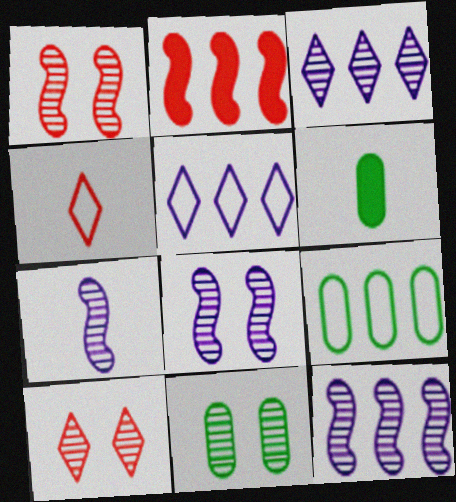[[1, 5, 6], 
[2, 3, 9], 
[4, 6, 7], 
[6, 9, 11], 
[7, 8, 12], 
[8, 10, 11]]